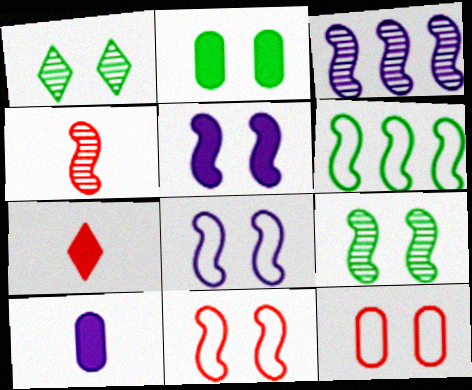[[1, 5, 12], 
[3, 4, 9], 
[4, 5, 6], 
[5, 9, 11]]